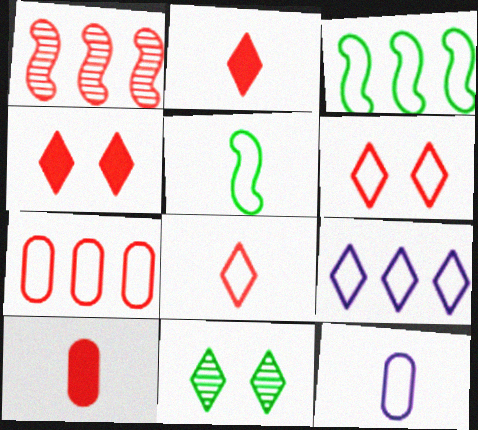[[1, 6, 10], 
[2, 9, 11], 
[3, 6, 12], 
[3, 7, 9], 
[5, 8, 12]]